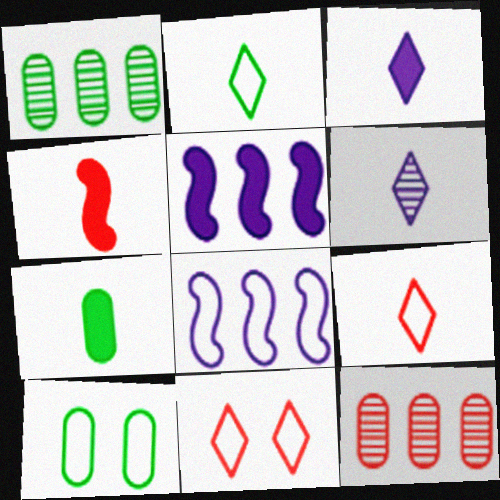[[1, 7, 10], 
[3, 4, 7], 
[4, 11, 12], 
[8, 9, 10]]